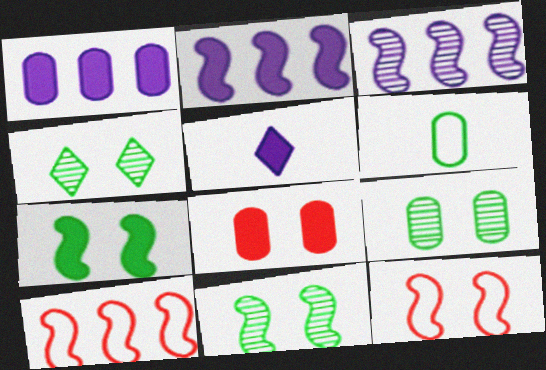[[4, 9, 11], 
[5, 9, 10]]